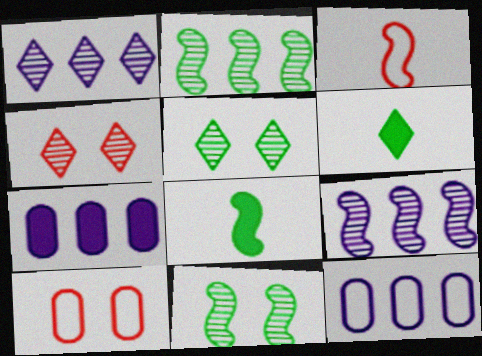[[1, 8, 10], 
[3, 5, 7], 
[4, 8, 12], 
[6, 9, 10]]